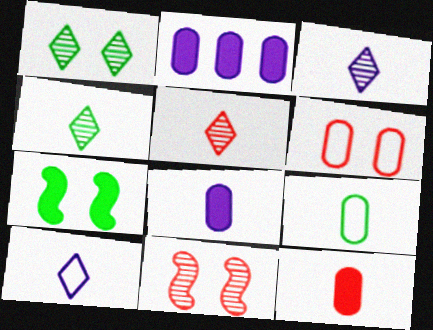[[3, 4, 5]]